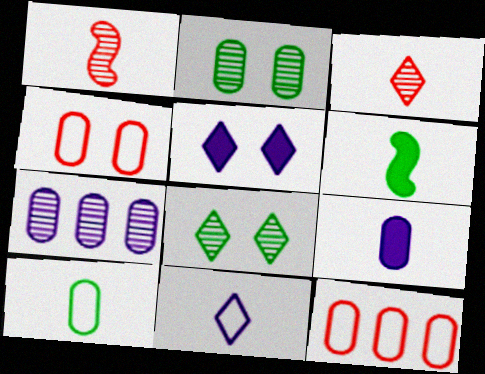[[1, 7, 8], 
[2, 9, 12]]